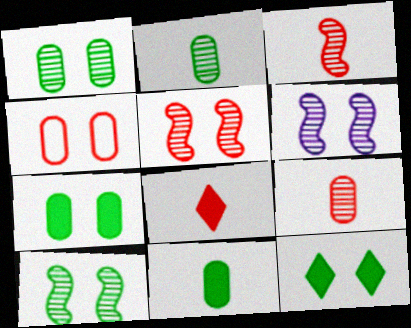[[4, 6, 12], 
[5, 6, 10]]